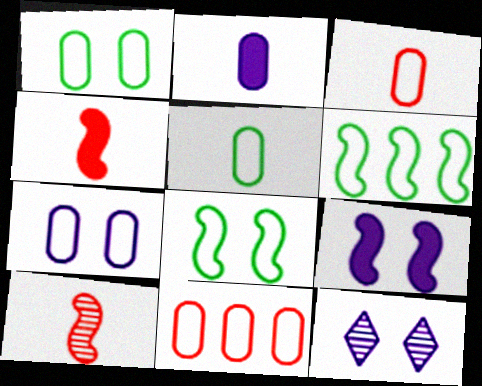[[5, 7, 11], 
[6, 9, 10], 
[7, 9, 12]]